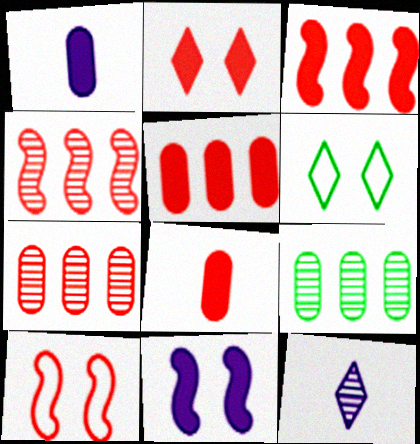[[1, 4, 6], 
[2, 3, 8]]